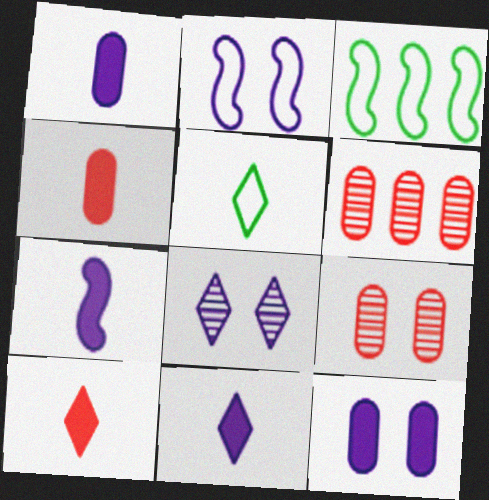[[1, 7, 11], 
[2, 8, 12], 
[3, 4, 8], 
[3, 9, 11]]